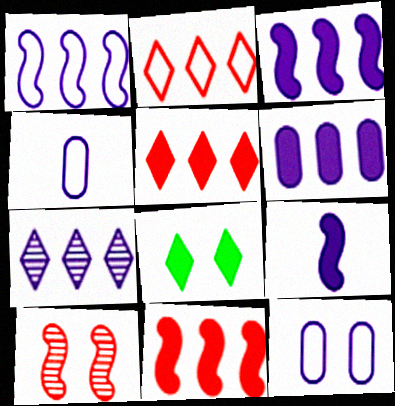[[1, 6, 7], 
[7, 9, 12], 
[8, 10, 12]]